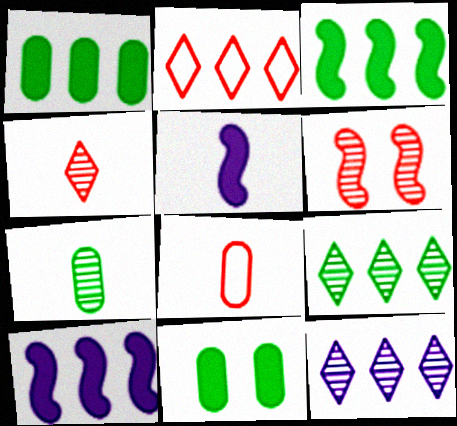[[6, 7, 12]]